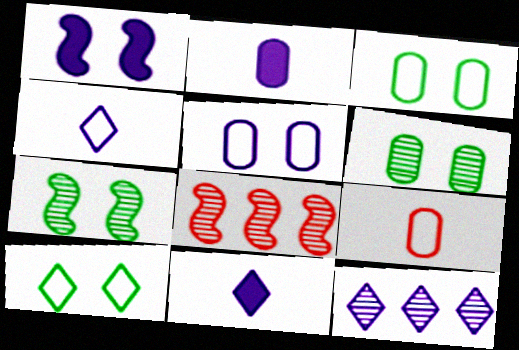[[2, 8, 10], 
[3, 8, 11]]